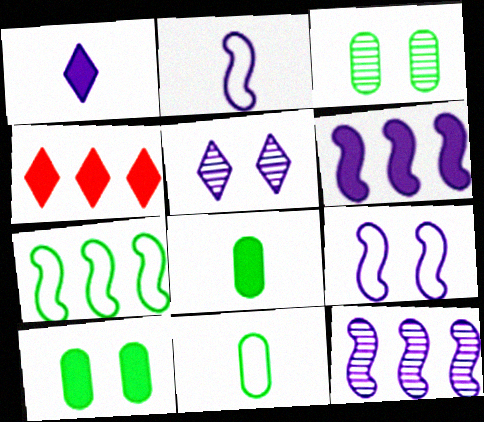[[2, 3, 4]]